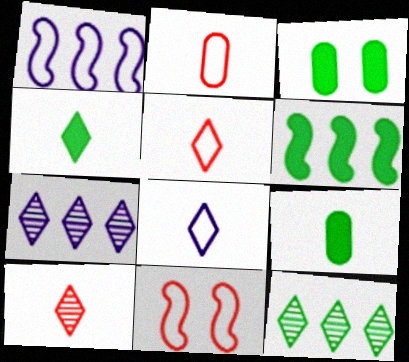[[1, 3, 10], 
[3, 4, 6], 
[4, 8, 10], 
[7, 9, 11]]